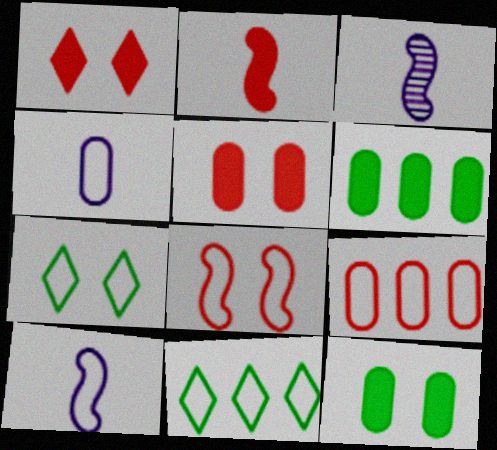[[3, 5, 11], 
[4, 8, 11], 
[7, 9, 10]]